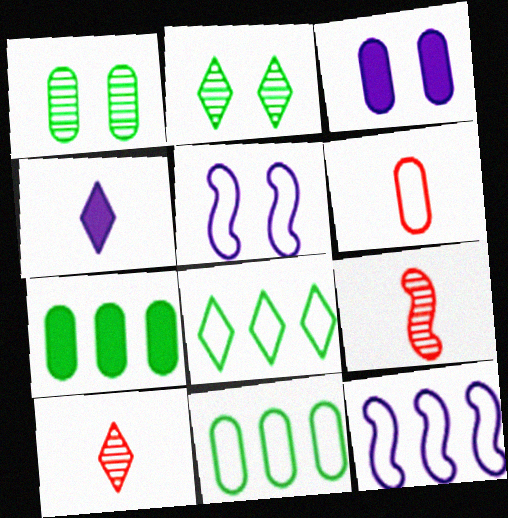[[3, 8, 9], 
[5, 6, 8], 
[5, 7, 10]]